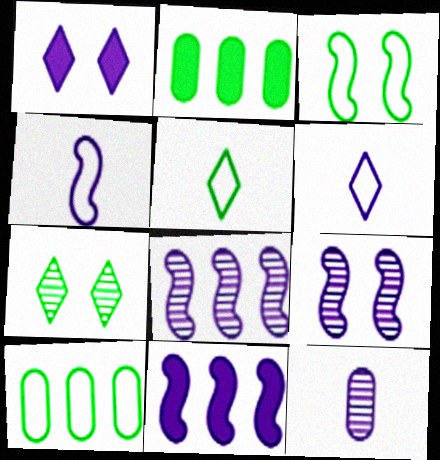[[3, 5, 10], 
[4, 9, 11]]